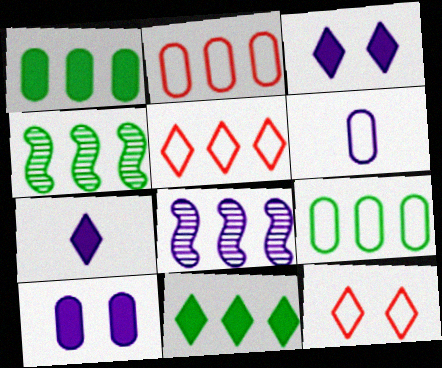[[1, 5, 8], 
[2, 8, 11], 
[3, 6, 8], 
[4, 9, 11]]